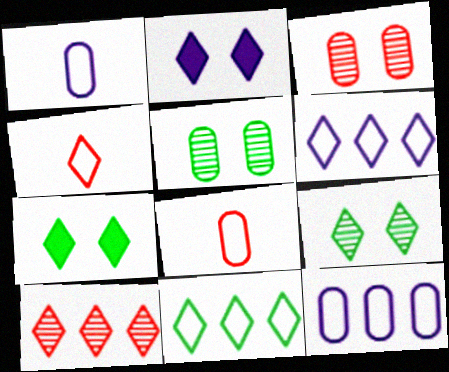[]